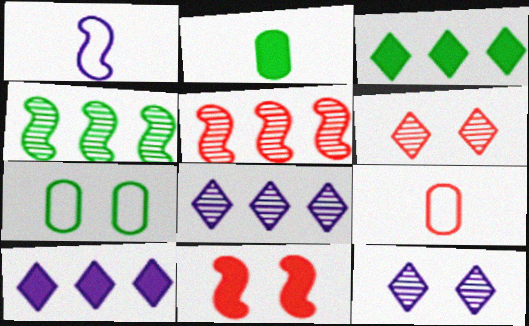[[1, 4, 11], 
[2, 10, 11], 
[7, 11, 12]]